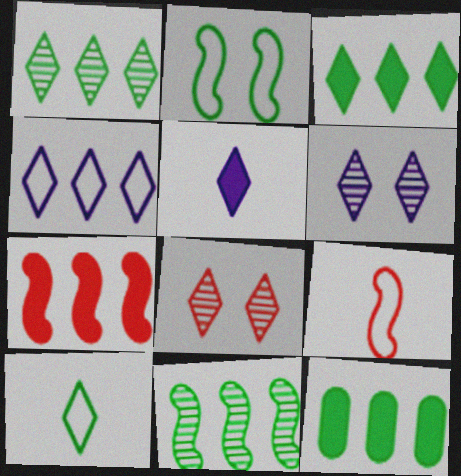[[4, 5, 6], 
[6, 9, 12]]